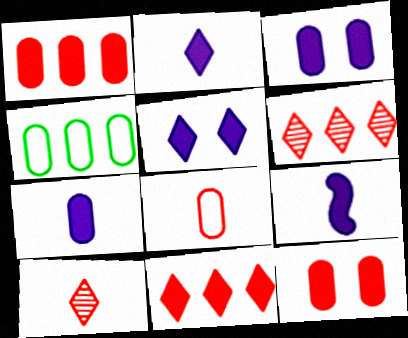[[2, 7, 9]]